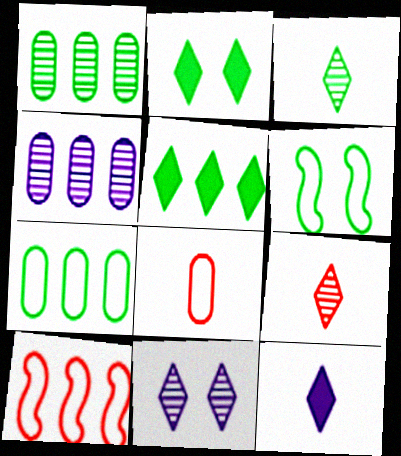[[4, 5, 10]]